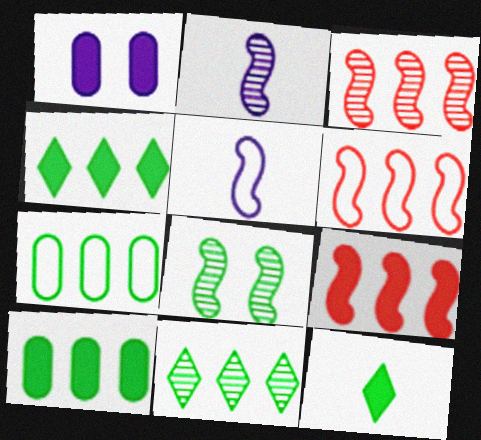[[1, 9, 12], 
[2, 3, 8], 
[3, 6, 9], 
[5, 8, 9], 
[7, 8, 12]]